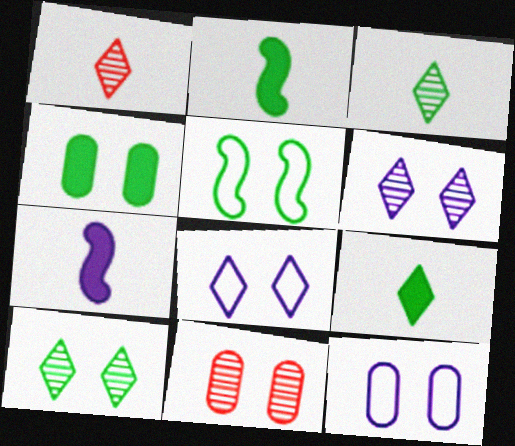[[4, 5, 10], 
[4, 11, 12]]